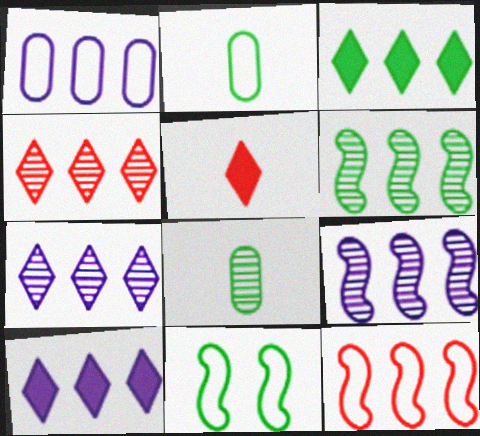[[1, 9, 10], 
[3, 8, 11]]